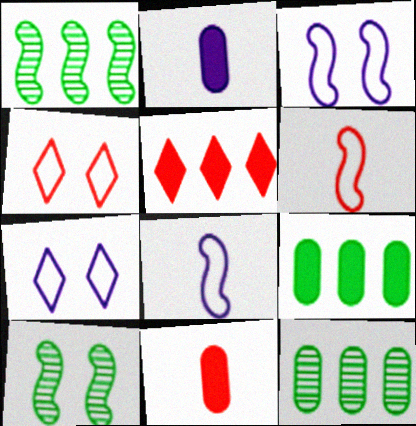[[1, 2, 4], 
[1, 7, 11]]